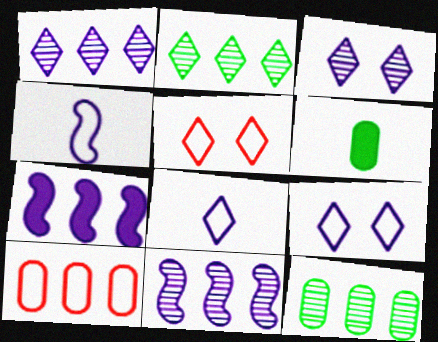[[2, 7, 10], 
[5, 6, 11]]